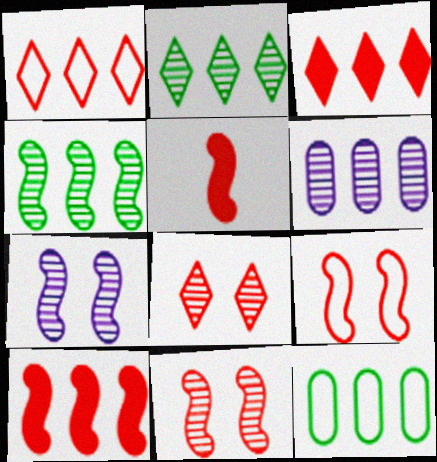[]